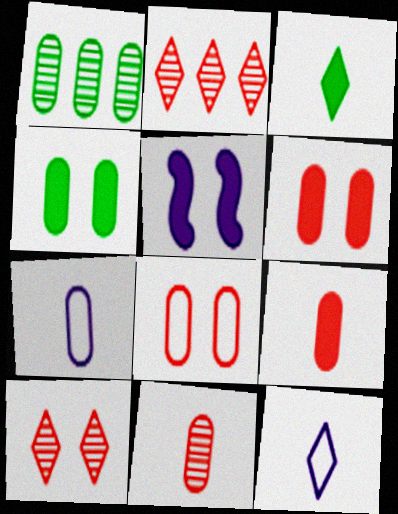[[1, 6, 7]]